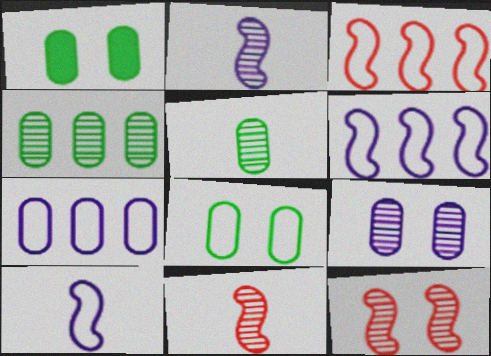[]